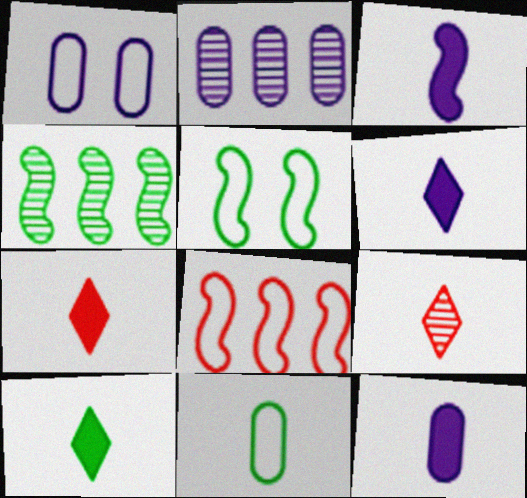[[1, 2, 12], 
[1, 4, 7], 
[2, 5, 7], 
[3, 6, 12], 
[3, 9, 11], 
[6, 7, 10]]